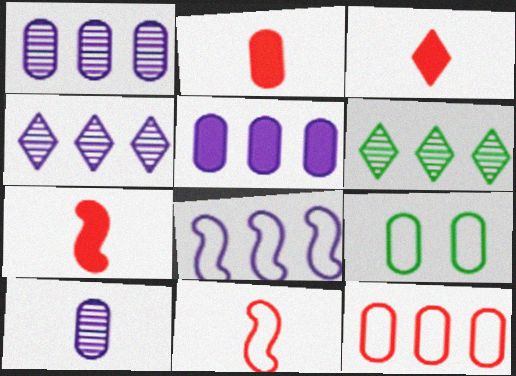[[1, 2, 9], 
[2, 3, 7], 
[4, 5, 8], 
[4, 7, 9]]